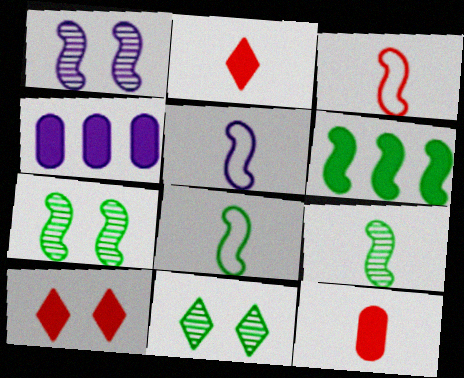[[1, 3, 6], 
[3, 4, 11], 
[3, 5, 8], 
[6, 7, 8]]